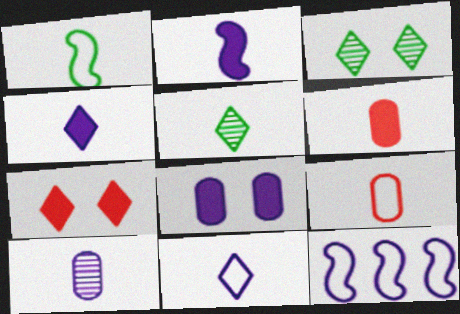[[1, 9, 11], 
[2, 5, 9], 
[2, 10, 11], 
[3, 6, 12]]